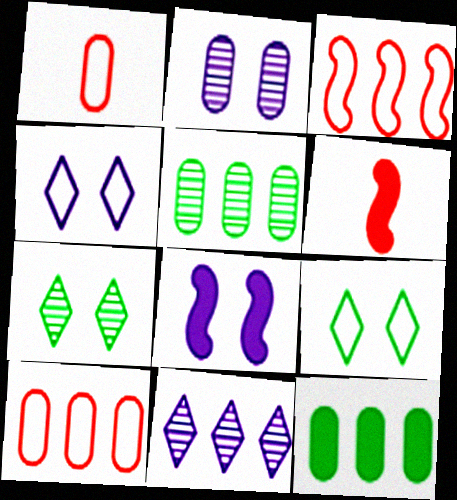[[1, 2, 12], 
[2, 4, 8], 
[3, 11, 12], 
[4, 5, 6]]